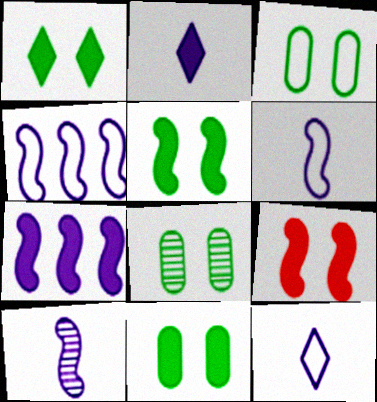[[1, 5, 11], 
[3, 8, 11]]